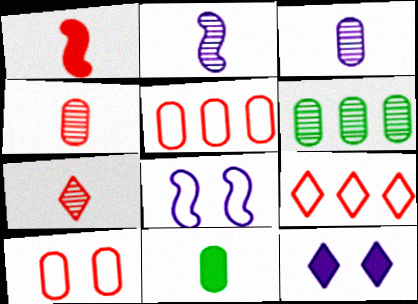[]